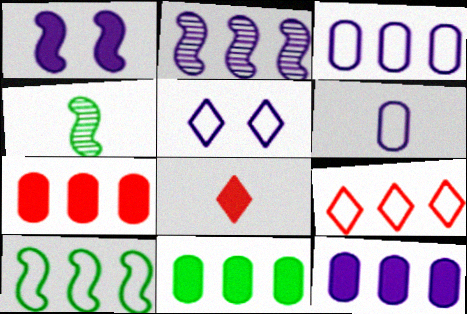[[1, 8, 11], 
[2, 9, 11], 
[3, 9, 10], 
[4, 5, 7], 
[4, 6, 8], 
[7, 11, 12]]